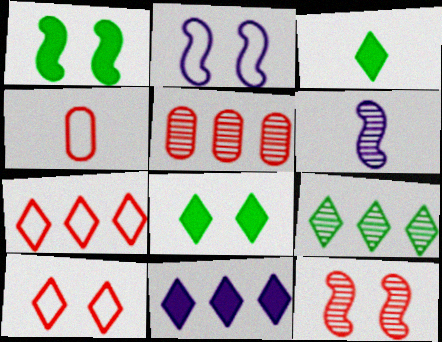[[1, 2, 12], 
[2, 3, 5], 
[3, 4, 6], 
[7, 9, 11]]